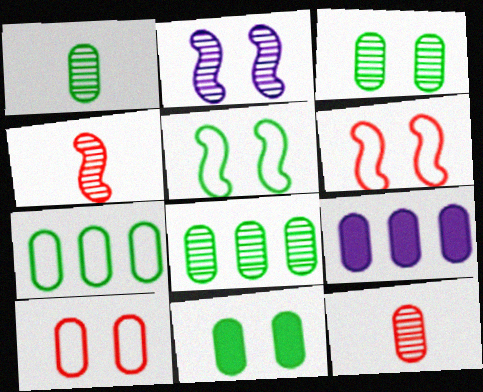[[1, 3, 8], 
[1, 7, 11], 
[1, 9, 10]]